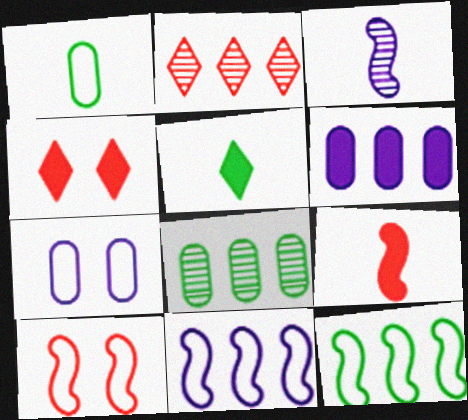[[2, 6, 12]]